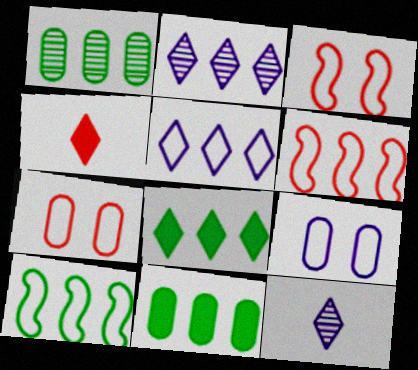[[1, 8, 10], 
[2, 6, 11], 
[3, 11, 12]]